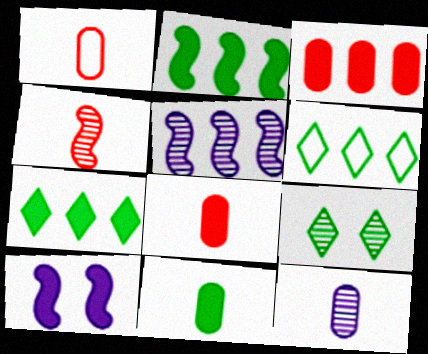[[1, 11, 12], 
[3, 5, 6], 
[7, 8, 10]]